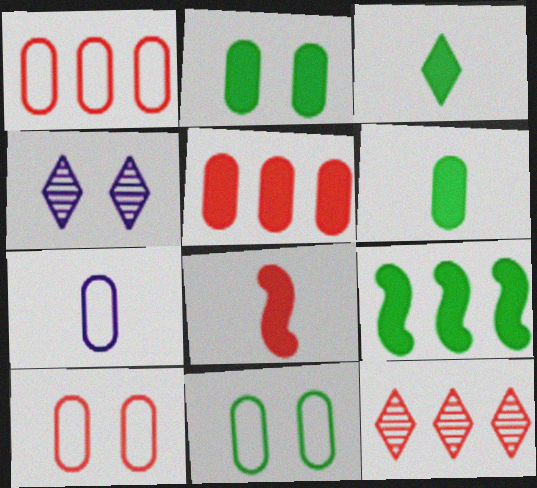[[1, 7, 11], 
[2, 3, 9], 
[8, 10, 12]]